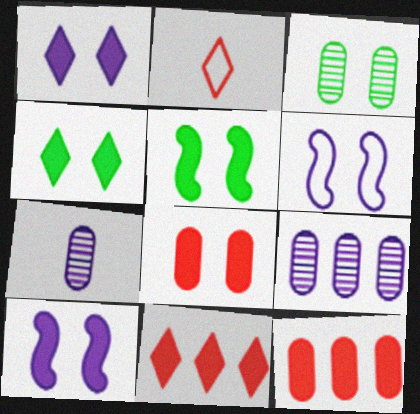[[1, 5, 8], 
[2, 5, 9], 
[4, 8, 10]]